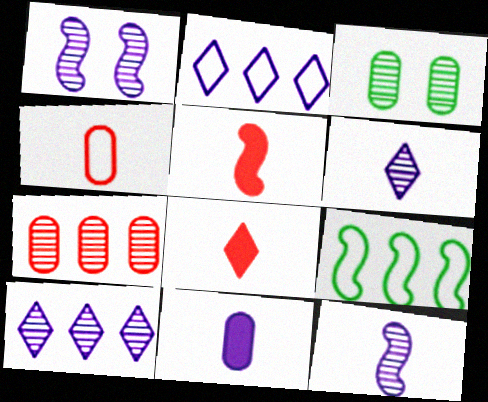[[1, 2, 11], 
[1, 5, 9], 
[2, 3, 5]]